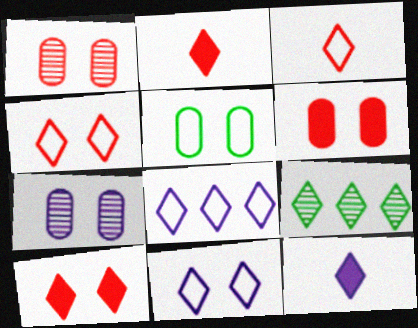[[2, 9, 11], 
[4, 9, 12], 
[5, 6, 7]]